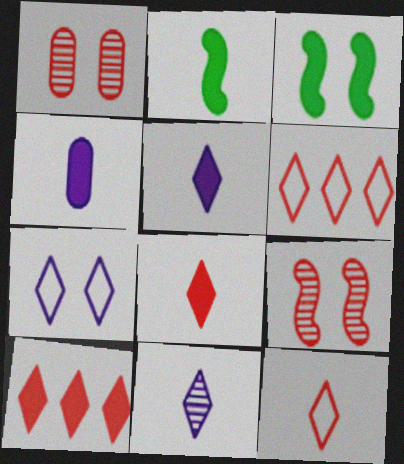[[1, 3, 7], 
[2, 4, 8], 
[3, 4, 10]]